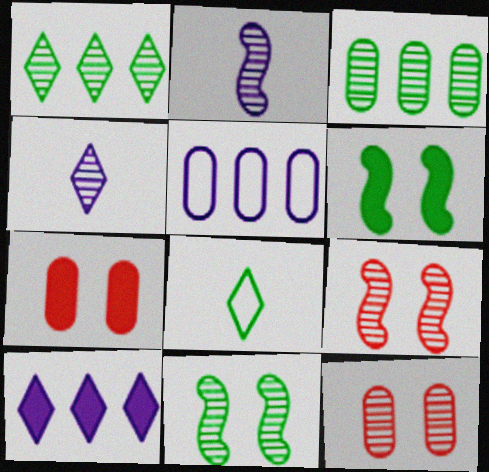[[1, 2, 12], 
[3, 4, 9], 
[3, 6, 8]]